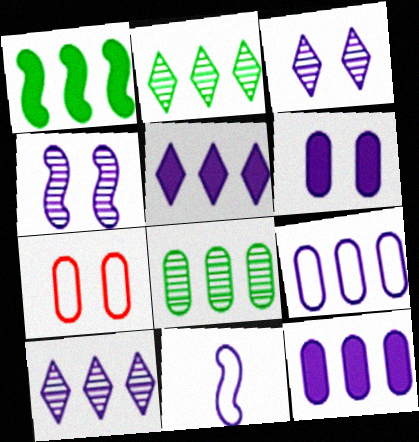[[3, 11, 12], 
[6, 10, 11]]